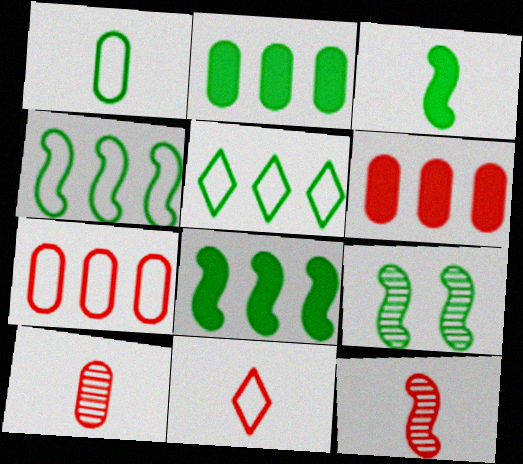[[3, 4, 9]]